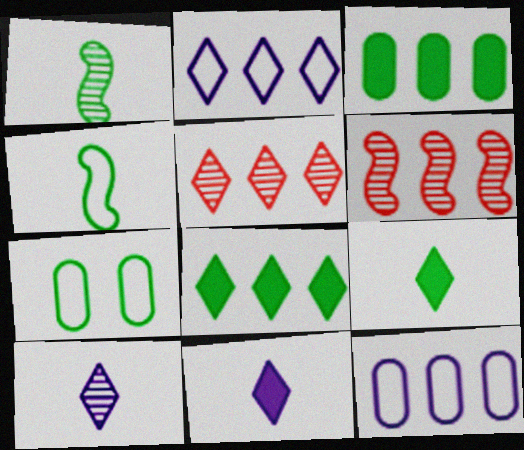[[1, 7, 8], 
[2, 3, 6], 
[2, 5, 8], 
[6, 7, 11], 
[6, 8, 12]]